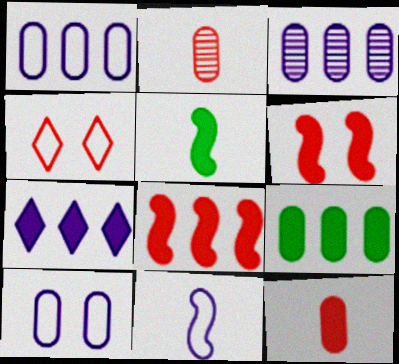[[2, 4, 8], 
[2, 9, 10], 
[3, 4, 5], 
[7, 8, 9]]